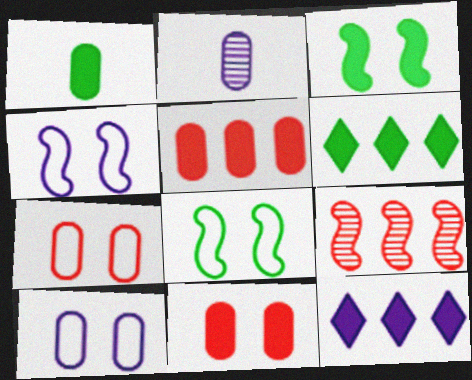[[1, 3, 6], 
[2, 4, 12]]